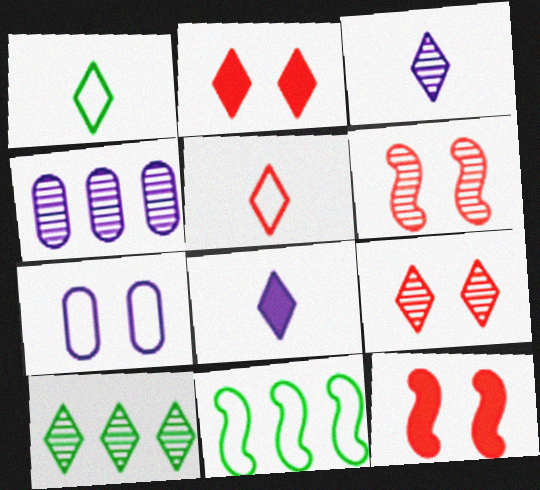[[1, 4, 12], 
[3, 9, 10], 
[5, 7, 11]]